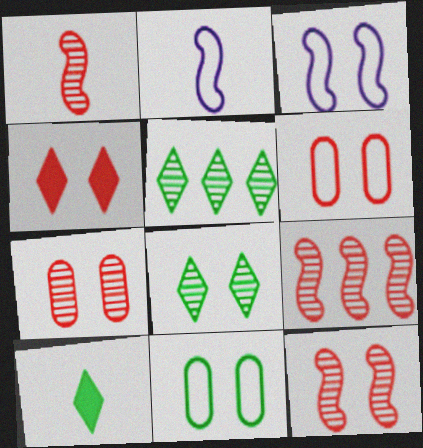[[1, 9, 12], 
[4, 6, 12]]